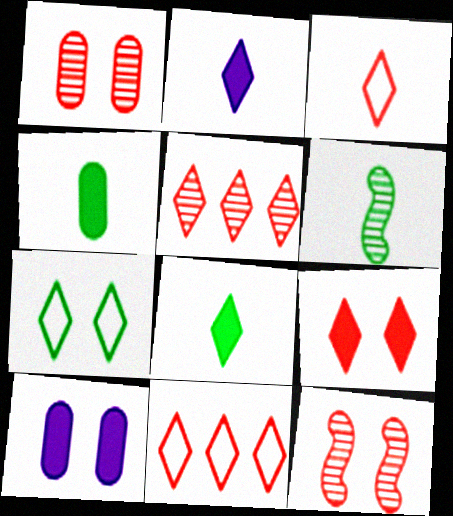[[2, 5, 7], 
[3, 5, 9], 
[6, 10, 11], 
[7, 10, 12]]